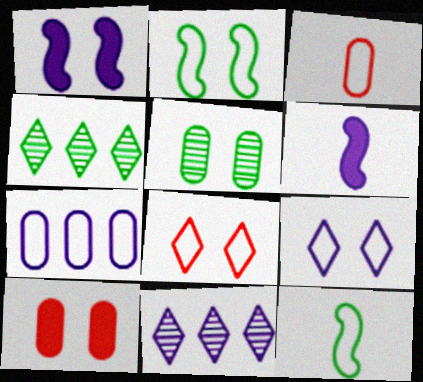[[1, 3, 4], 
[1, 5, 8], 
[7, 8, 12], 
[10, 11, 12]]